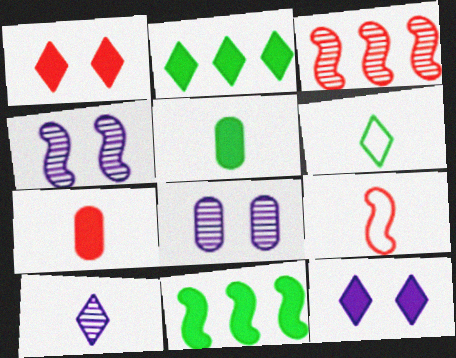[[2, 8, 9], 
[4, 9, 11], 
[5, 9, 10], 
[7, 11, 12]]